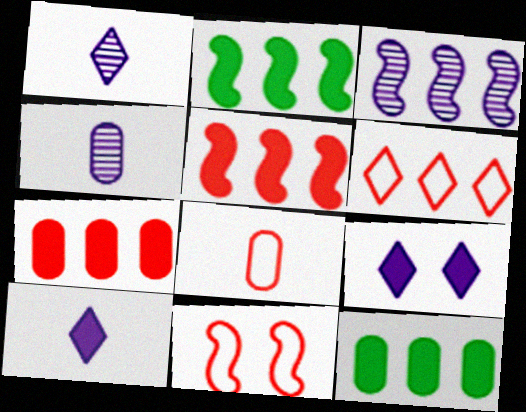[[1, 11, 12], 
[3, 6, 12], 
[6, 8, 11]]